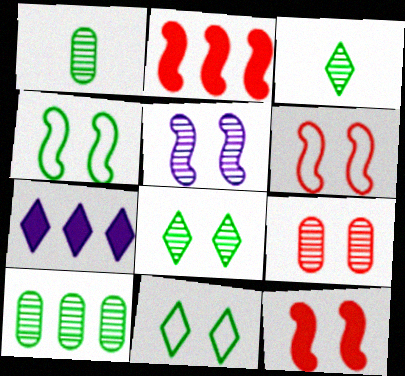[[1, 6, 7], 
[4, 5, 12], 
[5, 8, 9]]